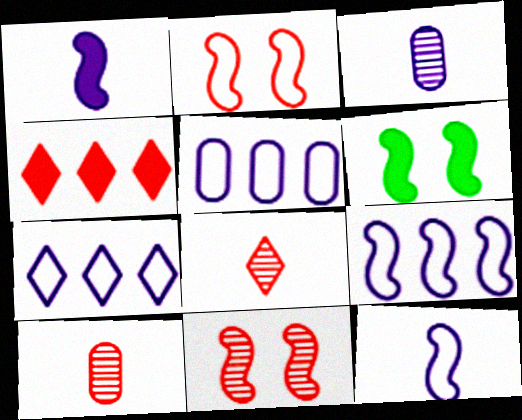[[2, 4, 10], 
[5, 6, 8], 
[5, 7, 9], 
[6, 7, 10]]